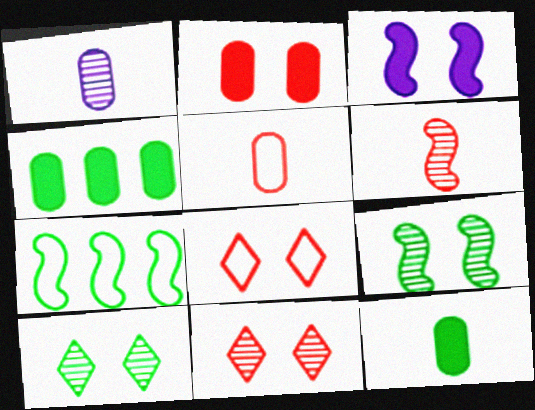[[1, 5, 12], 
[3, 6, 7], 
[7, 10, 12]]